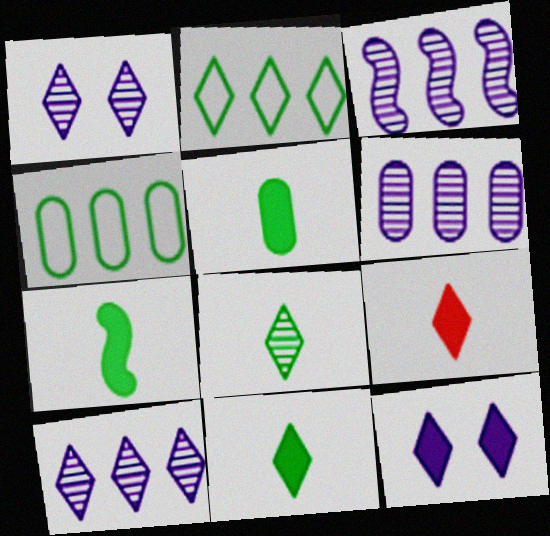[[1, 2, 9], 
[3, 6, 10], 
[5, 7, 11]]